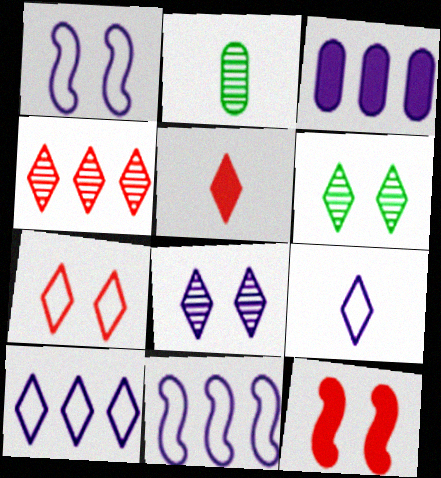[[2, 10, 12], 
[4, 5, 7], 
[5, 6, 10]]